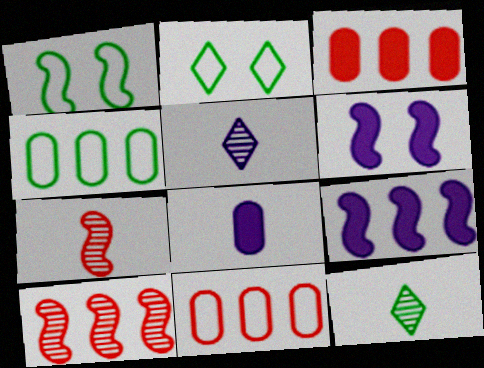[[1, 3, 5], 
[1, 7, 9], 
[2, 8, 10], 
[6, 11, 12]]